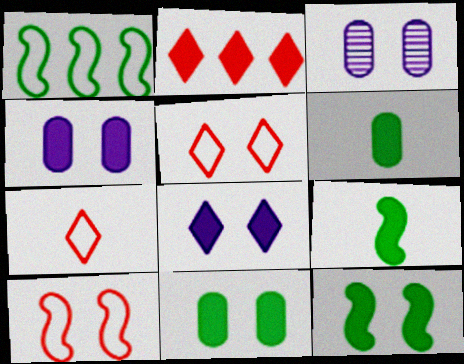[[2, 4, 9], 
[3, 5, 12]]